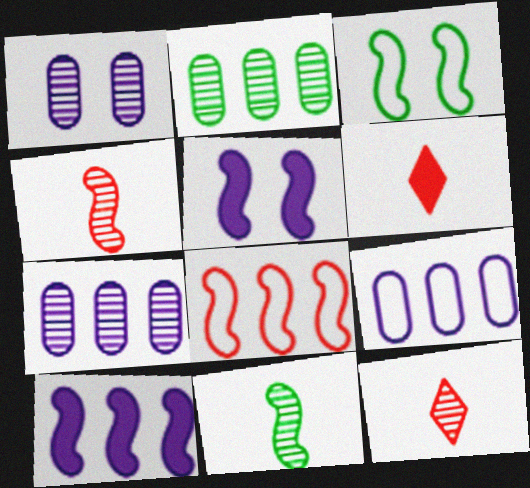[[3, 4, 10], 
[3, 6, 7], 
[5, 8, 11]]